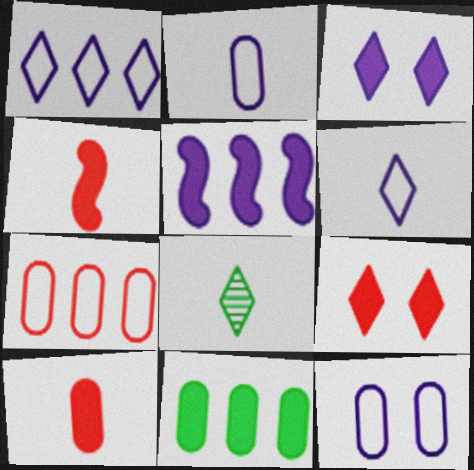[[1, 8, 9], 
[2, 4, 8], 
[3, 4, 11]]